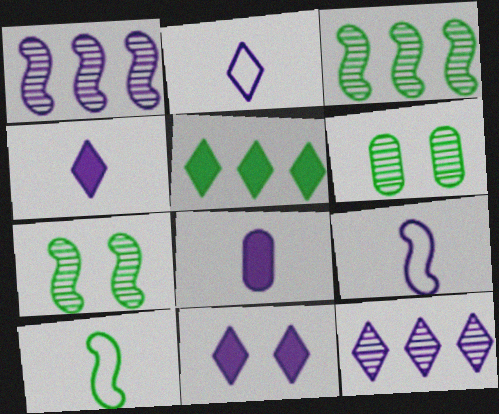[[2, 11, 12], 
[5, 6, 10]]